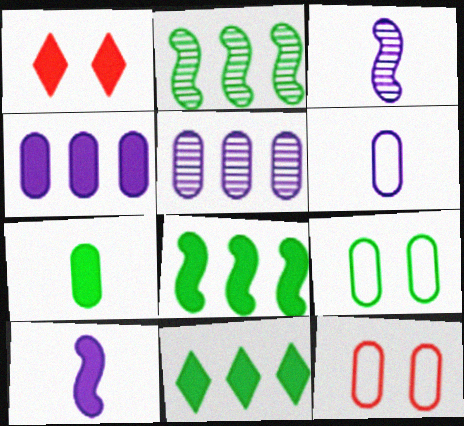[[1, 2, 6], 
[3, 11, 12], 
[5, 7, 12]]